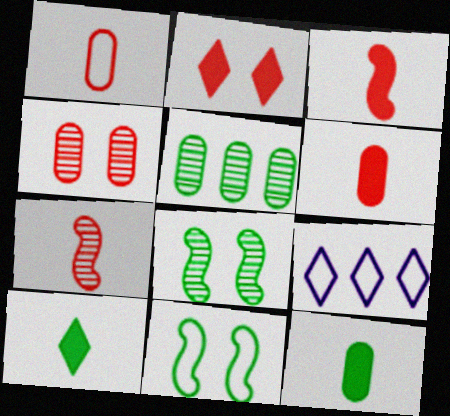[[1, 9, 11], 
[5, 10, 11], 
[6, 8, 9]]